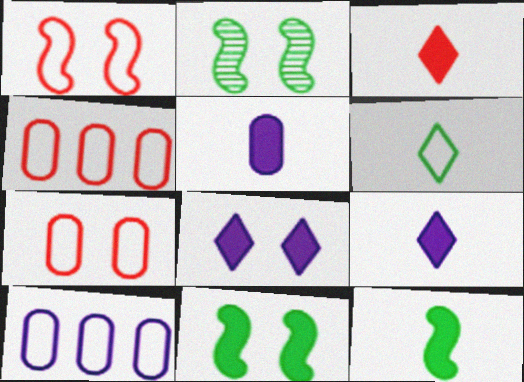[[1, 6, 10], 
[2, 3, 10], 
[2, 4, 9], 
[2, 7, 8], 
[3, 5, 12]]